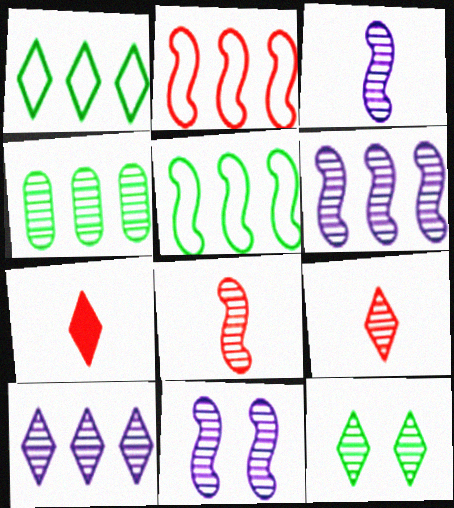[[3, 6, 11], 
[4, 9, 11], 
[9, 10, 12]]